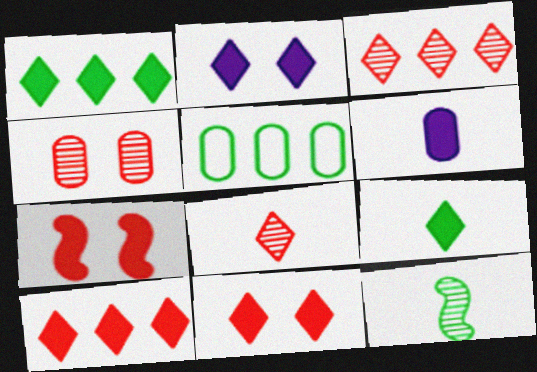[[1, 6, 7], 
[2, 9, 10], 
[4, 5, 6]]